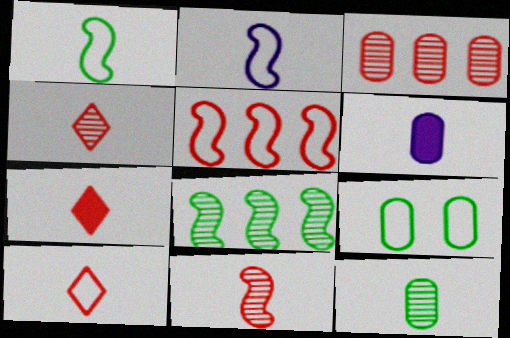[[1, 4, 6], 
[2, 7, 12], 
[3, 6, 9], 
[4, 7, 10]]